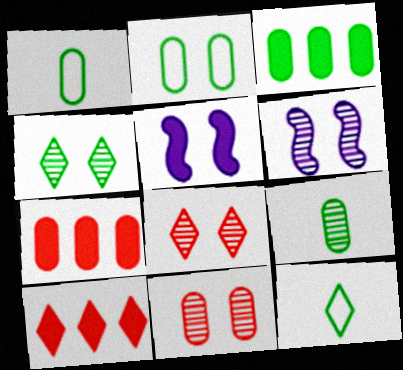[[1, 6, 10], 
[2, 3, 9], 
[2, 5, 8], 
[4, 6, 11], 
[6, 7, 12]]